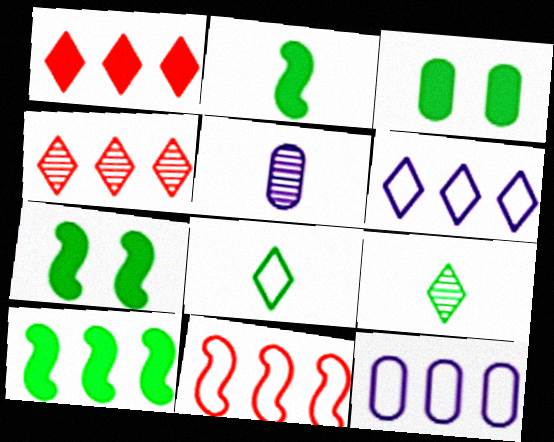[[2, 7, 10], 
[4, 10, 12]]